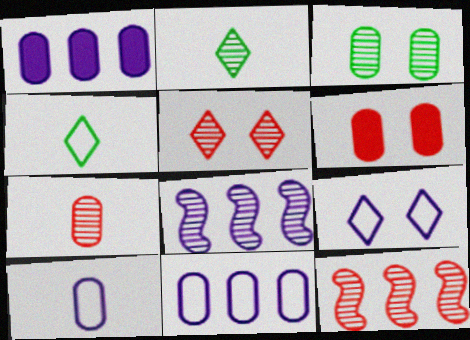[[4, 6, 8], 
[5, 7, 12]]